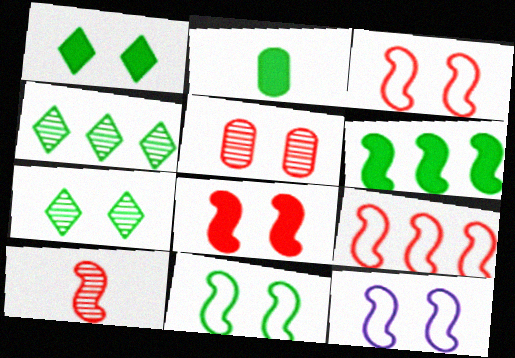[[1, 2, 6], 
[1, 5, 12], 
[2, 4, 11], 
[3, 11, 12], 
[6, 10, 12], 
[8, 9, 10]]